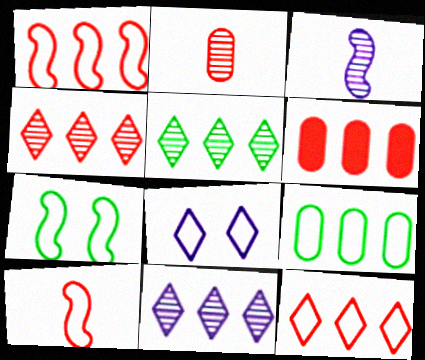[[1, 4, 6], 
[4, 5, 11], 
[8, 9, 10]]